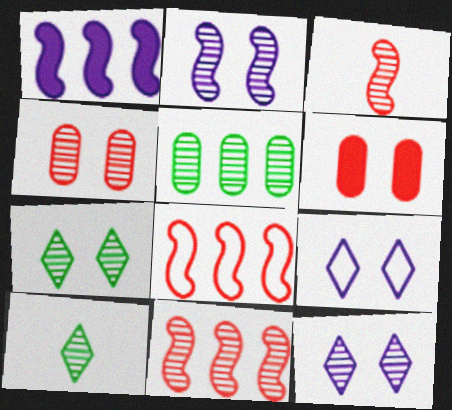[[2, 4, 7], 
[3, 5, 12]]